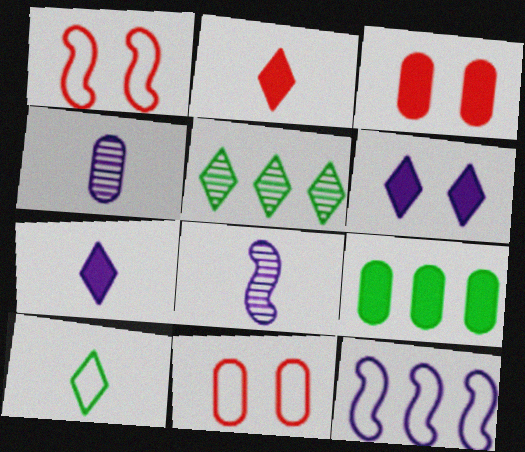[[4, 6, 12], 
[4, 9, 11], 
[10, 11, 12]]